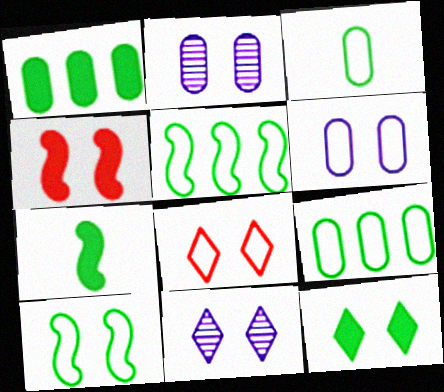[[1, 7, 12], 
[6, 8, 10], 
[8, 11, 12]]